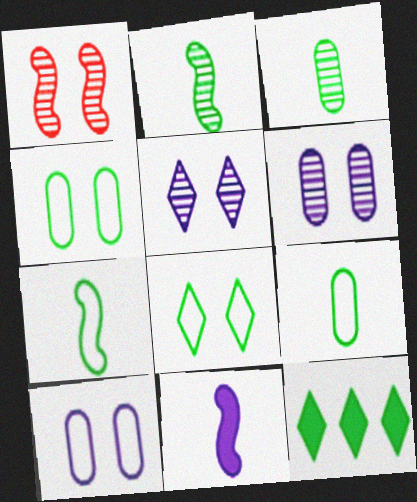[[2, 4, 12]]